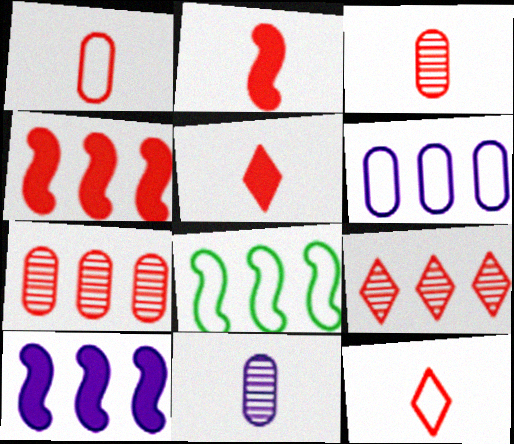[[2, 3, 12]]